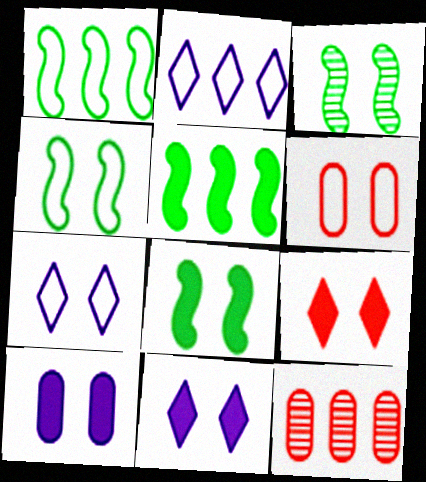[[2, 5, 12], 
[3, 4, 8], 
[3, 6, 11], 
[4, 6, 7], 
[8, 9, 10]]